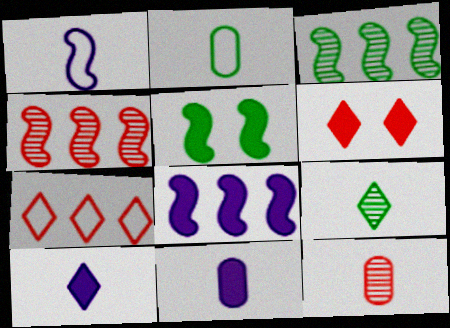[[1, 4, 5], 
[2, 11, 12]]